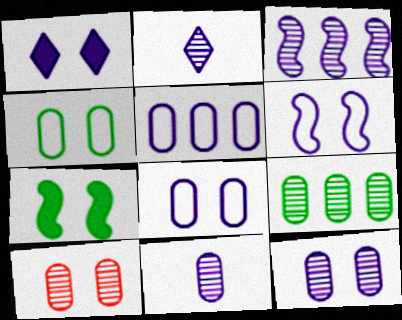[[1, 6, 12], 
[2, 3, 12], 
[9, 10, 11]]